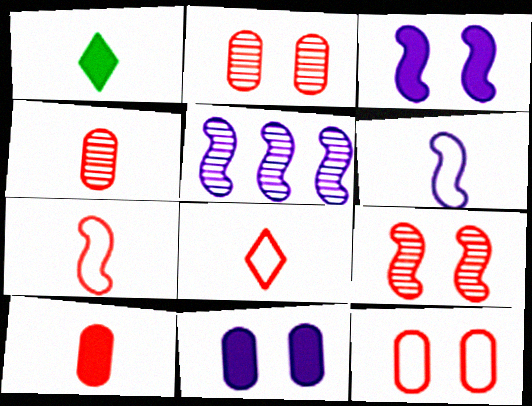[[1, 4, 6], 
[1, 5, 12], 
[3, 5, 6]]